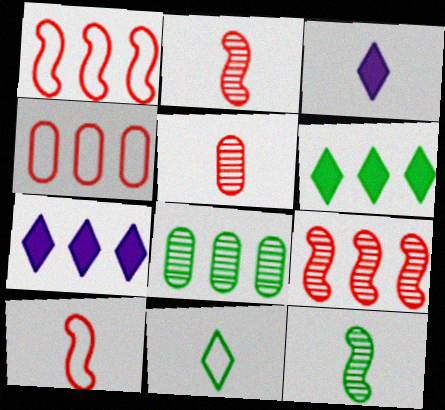[[1, 7, 8]]